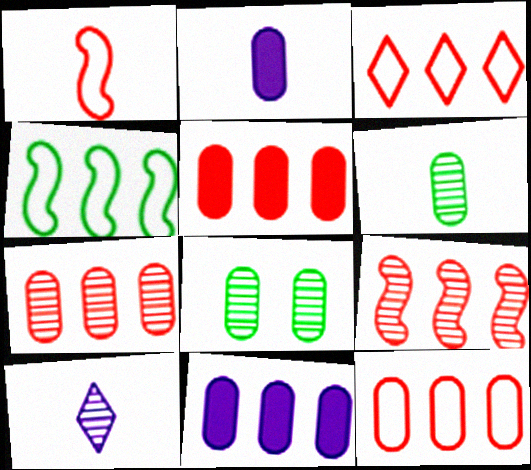[[2, 8, 12], 
[3, 5, 9], 
[5, 7, 12], 
[8, 9, 10]]